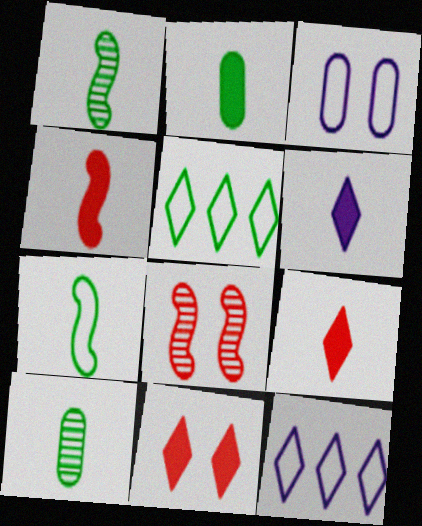[[2, 4, 6], 
[2, 8, 12]]